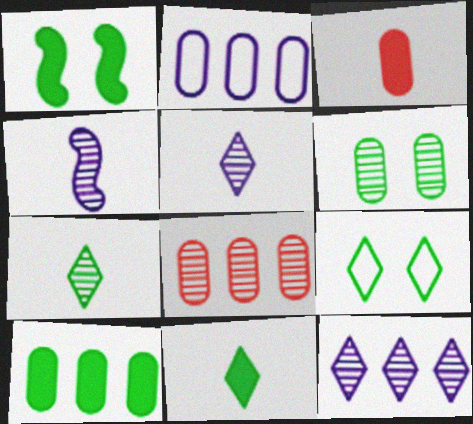[[1, 6, 9], 
[1, 10, 11], 
[2, 3, 6], 
[2, 8, 10]]